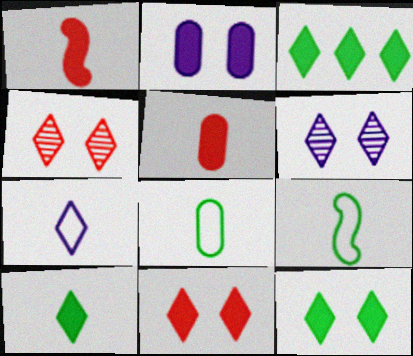[[1, 2, 3], 
[3, 4, 7], 
[3, 10, 12]]